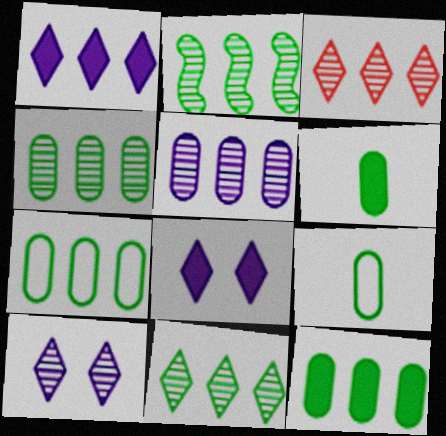[[2, 3, 5], 
[2, 4, 11], 
[4, 7, 12]]